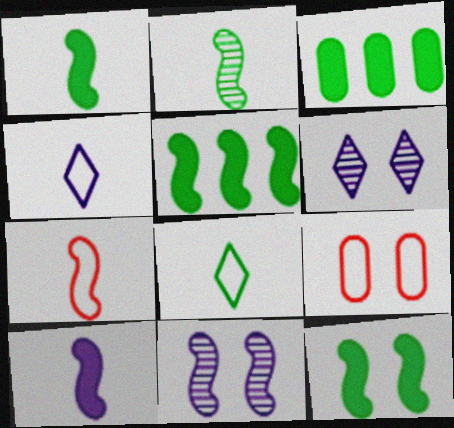[[1, 5, 12], 
[2, 7, 10], 
[3, 6, 7], 
[5, 7, 11], 
[6, 9, 12]]